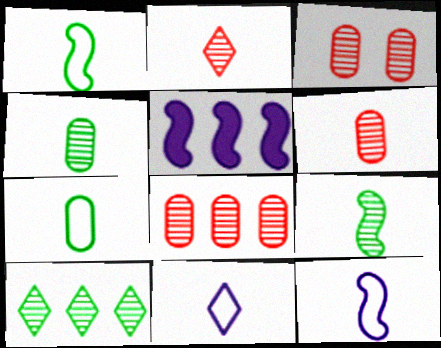[[3, 6, 8]]